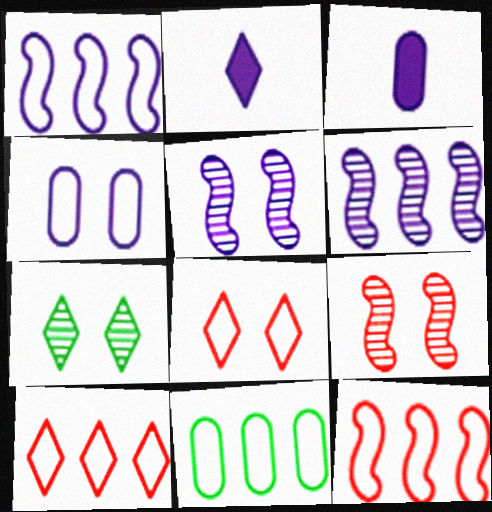[[1, 10, 11], 
[2, 4, 6], 
[2, 7, 10], 
[2, 9, 11], 
[3, 7, 12]]